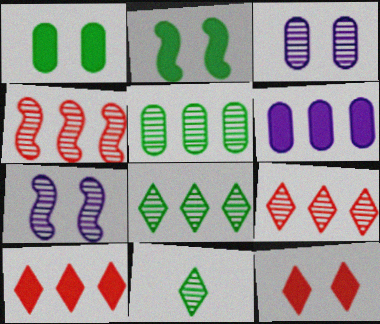[[3, 4, 11]]